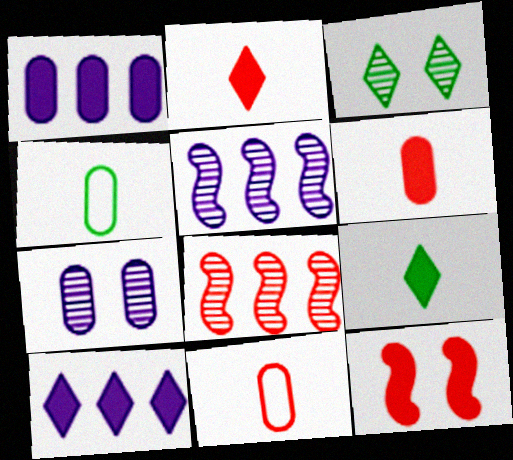[[1, 9, 12]]